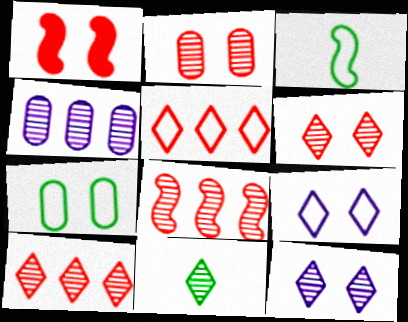[[1, 7, 12], 
[10, 11, 12]]